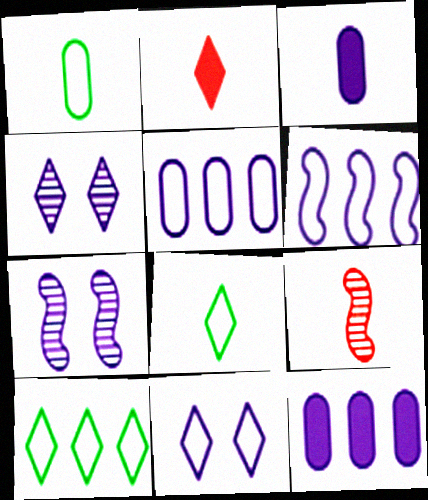[[2, 4, 10], 
[3, 4, 6], 
[3, 8, 9]]